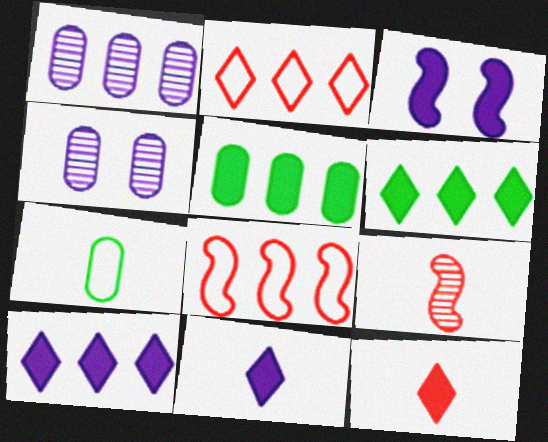[[1, 6, 8], 
[3, 5, 12], 
[7, 9, 11]]